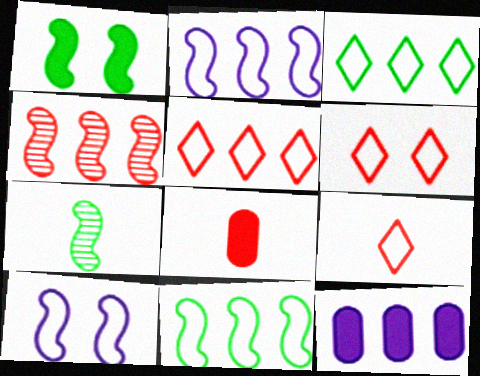[[1, 7, 11], 
[3, 4, 12], 
[4, 6, 8], 
[5, 6, 9], 
[6, 7, 12]]